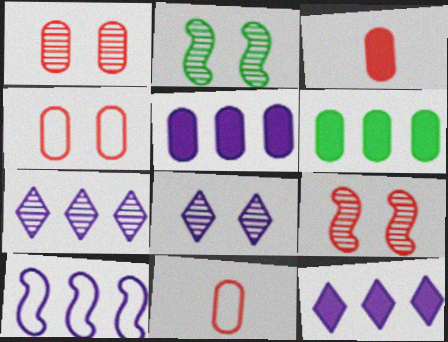[[1, 2, 8], 
[2, 11, 12], 
[5, 7, 10]]